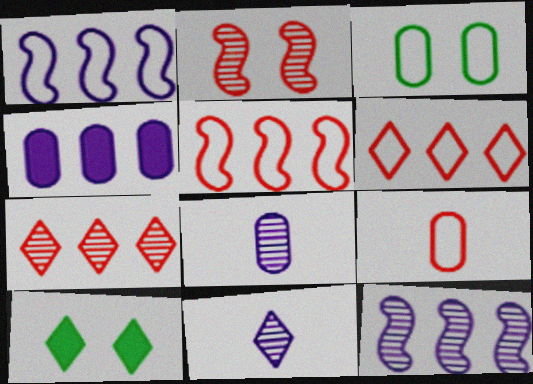[[5, 8, 10], 
[6, 10, 11], 
[9, 10, 12]]